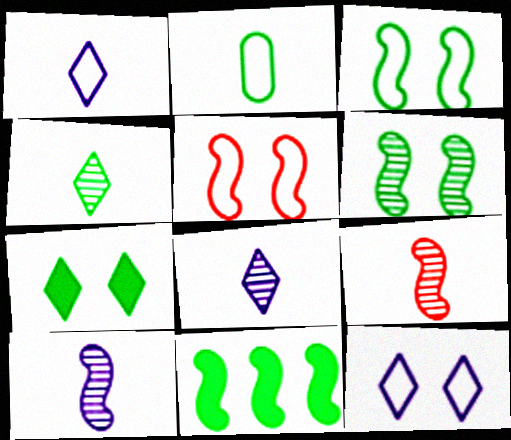[[5, 10, 11]]